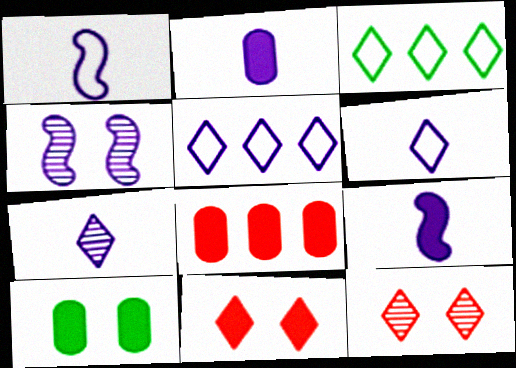[[1, 2, 7], 
[2, 4, 5], 
[2, 8, 10], 
[3, 7, 11]]